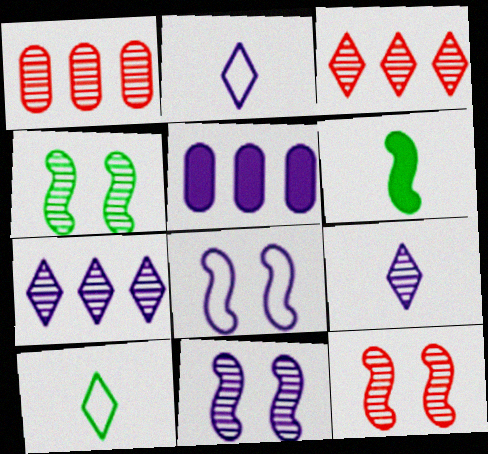[[1, 4, 9], 
[2, 5, 11], 
[4, 11, 12], 
[5, 8, 9], 
[5, 10, 12]]